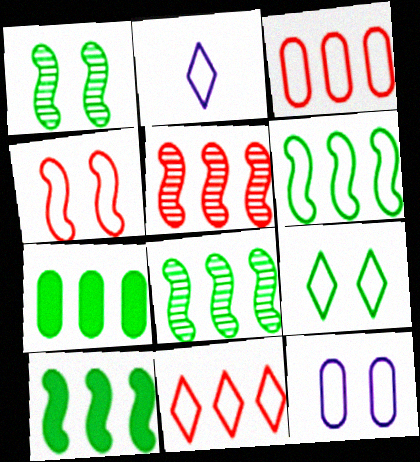[[2, 9, 11], 
[4, 9, 12], 
[6, 8, 10]]